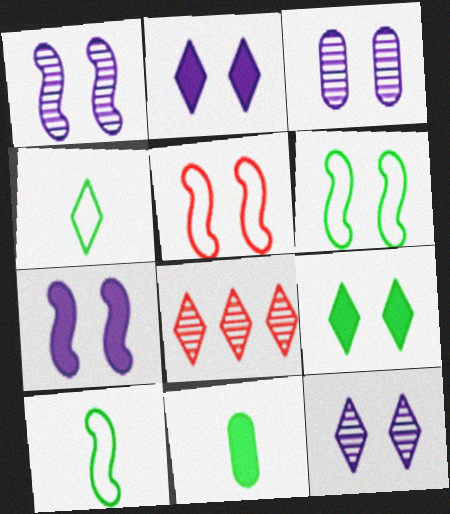[[1, 3, 12], 
[2, 4, 8], 
[3, 5, 9]]